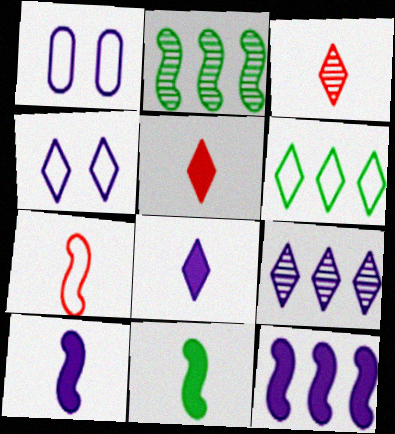[[1, 2, 5], 
[1, 6, 7], 
[1, 9, 10], 
[4, 8, 9]]